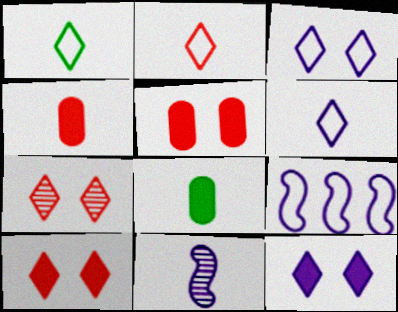[[1, 2, 6], 
[1, 4, 11], 
[2, 8, 11], 
[7, 8, 9]]